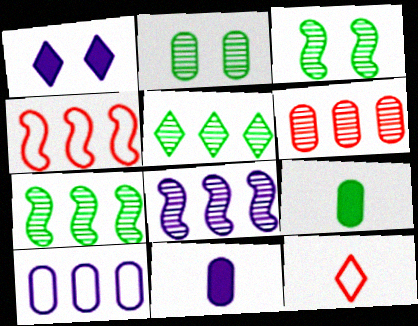[[1, 5, 12], 
[5, 6, 8]]